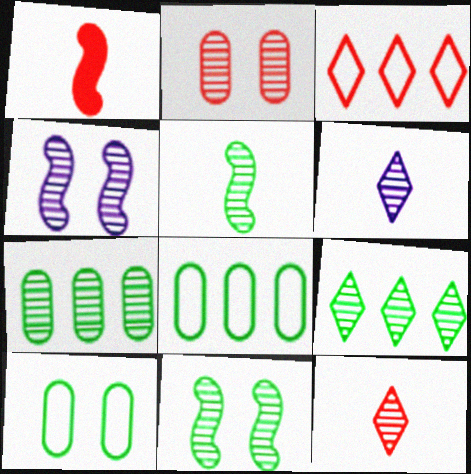[[1, 2, 3], 
[4, 7, 12]]